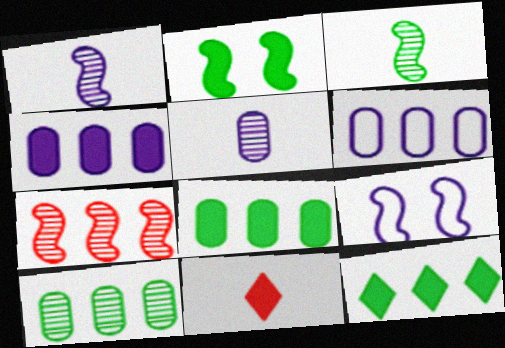[[2, 4, 11], 
[6, 7, 12], 
[9, 10, 11]]